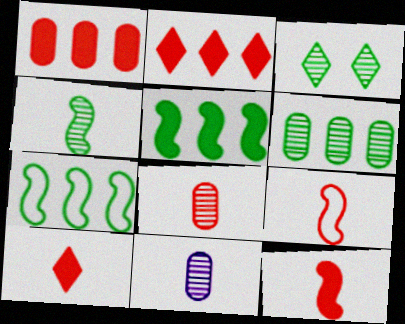[[3, 4, 6], 
[8, 9, 10]]